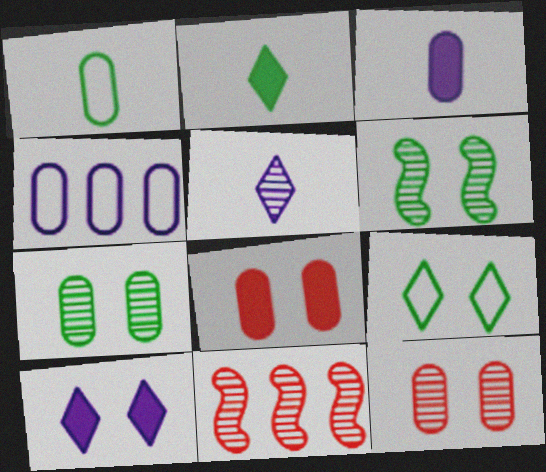[[1, 10, 11], 
[3, 9, 11], 
[5, 7, 11]]